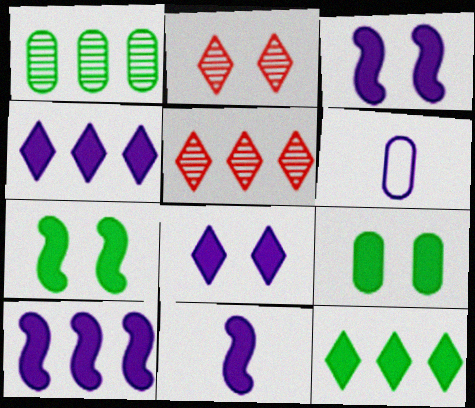[[3, 10, 11], 
[5, 6, 7]]